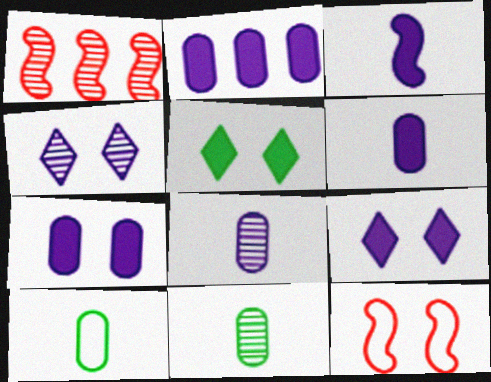[[1, 4, 11], 
[1, 9, 10], 
[2, 3, 9], 
[2, 6, 7]]